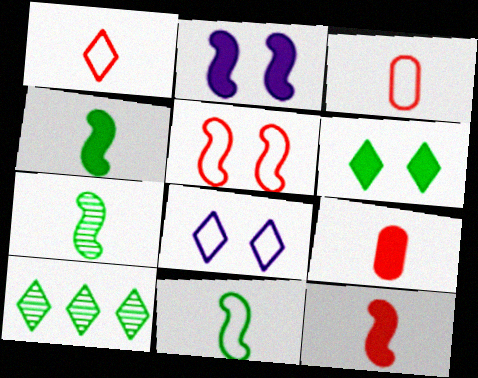[[2, 3, 10], 
[4, 7, 11]]